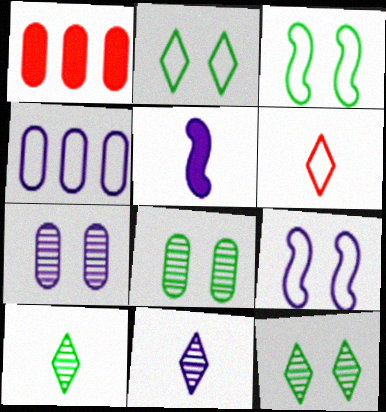[[1, 3, 11], 
[1, 9, 10], 
[3, 4, 6]]